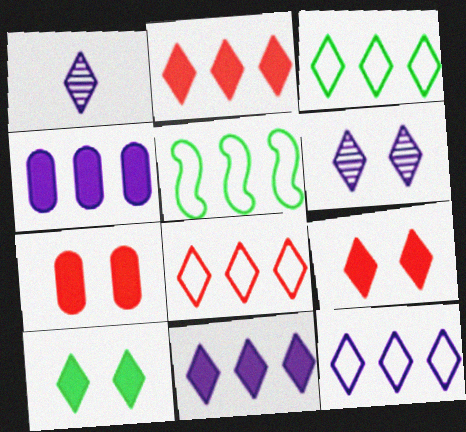[[1, 3, 9], 
[1, 5, 7], 
[1, 8, 10], 
[3, 8, 12]]